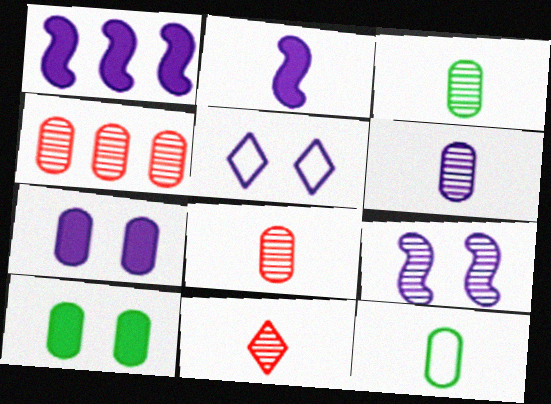[[1, 5, 6], 
[2, 11, 12], 
[3, 6, 8], 
[4, 7, 12], 
[5, 7, 9]]